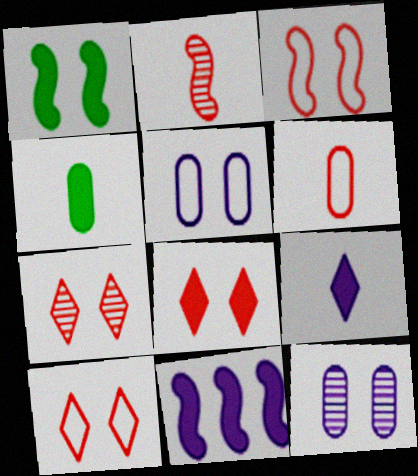[[1, 5, 7], 
[1, 10, 12], 
[4, 8, 11], 
[7, 8, 10]]